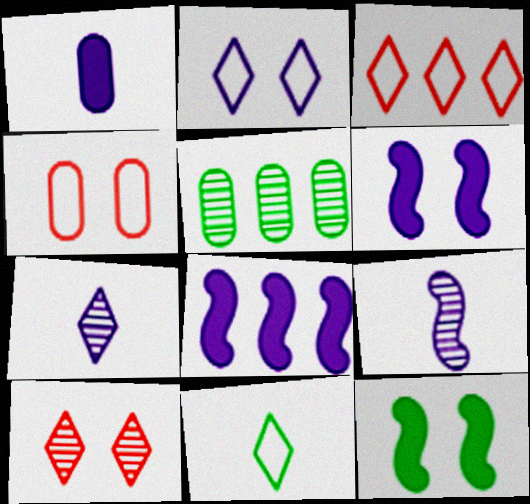[[1, 4, 5], 
[2, 3, 11], 
[3, 5, 8], 
[5, 9, 10], 
[5, 11, 12]]